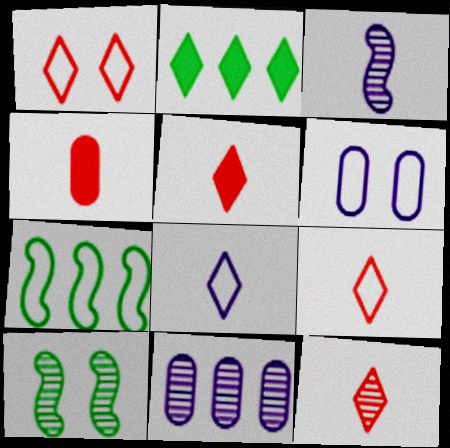[[5, 9, 12], 
[6, 7, 9], 
[10, 11, 12]]